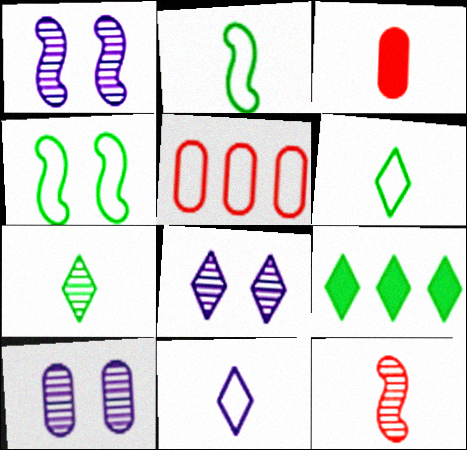[[1, 8, 10], 
[4, 5, 11]]